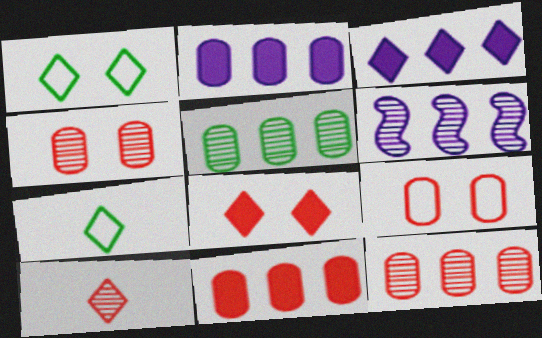[[1, 3, 10]]